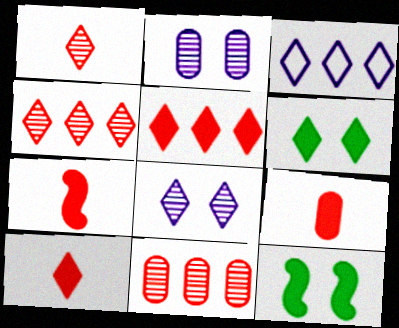[[1, 3, 6], 
[7, 9, 10]]